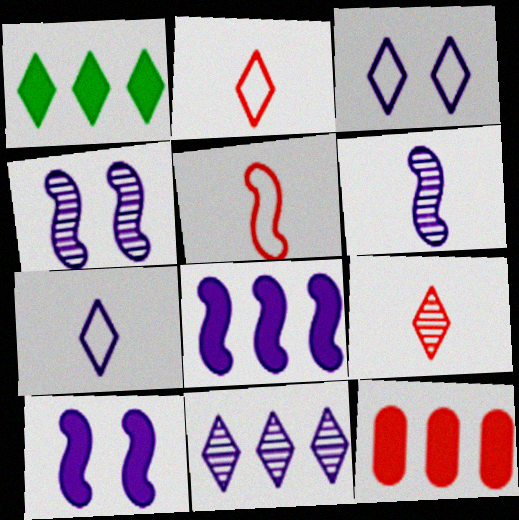[[1, 3, 9], 
[1, 8, 12]]